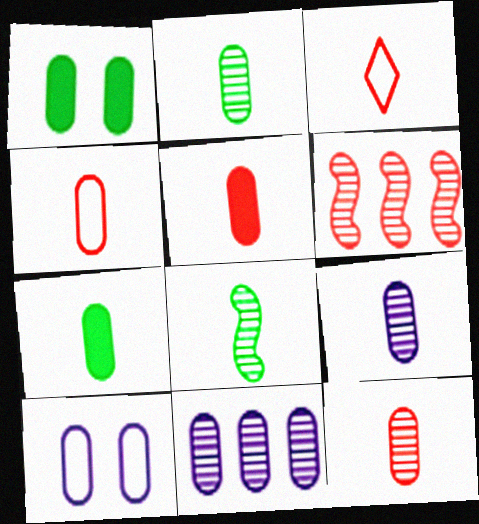[[1, 4, 11], 
[2, 9, 12], 
[4, 5, 12], 
[4, 7, 9]]